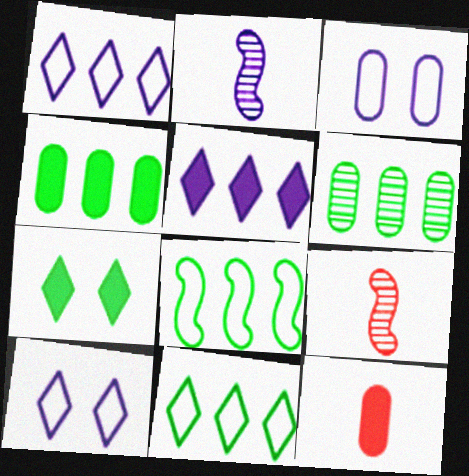[[2, 3, 5], 
[3, 6, 12], 
[4, 9, 10]]